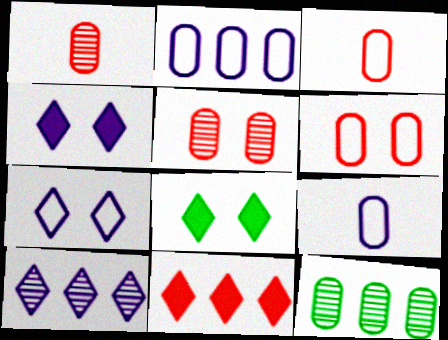[]